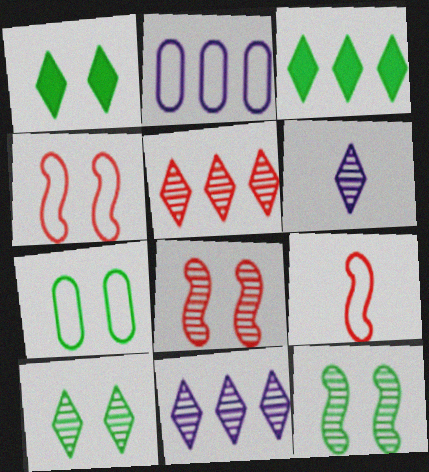[[1, 7, 12], 
[5, 6, 10]]